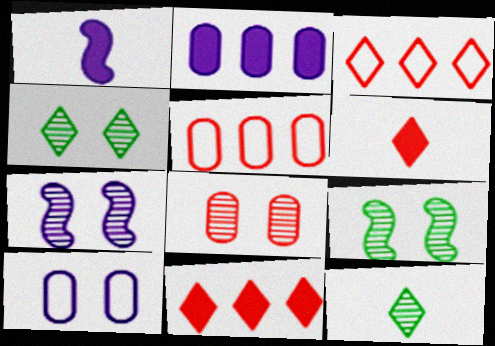[[1, 4, 5], 
[4, 7, 8]]